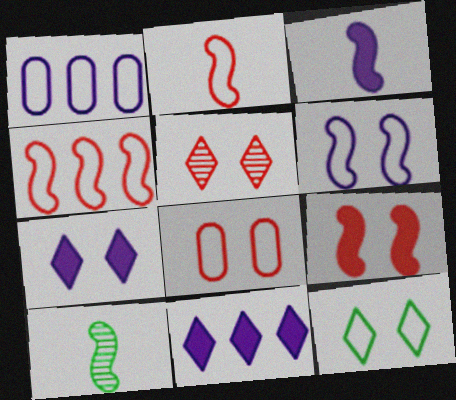[[1, 2, 12], 
[2, 3, 10], 
[5, 7, 12], 
[5, 8, 9], 
[6, 8, 12], 
[8, 10, 11]]